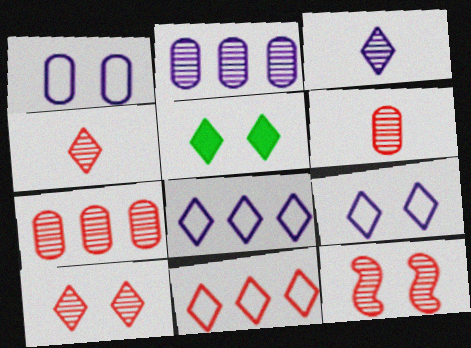[[1, 5, 12], 
[3, 5, 11], 
[4, 5, 8], 
[4, 7, 12], 
[5, 9, 10]]